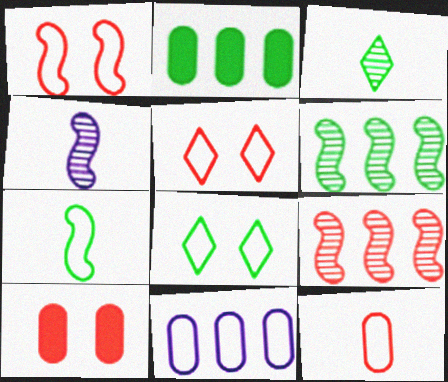[[2, 4, 5], 
[5, 7, 11]]